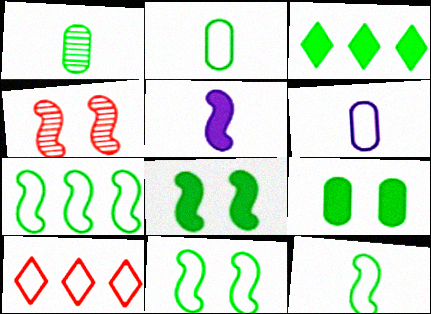[[1, 3, 11], 
[3, 4, 6], 
[4, 5, 7], 
[6, 10, 11], 
[7, 11, 12]]